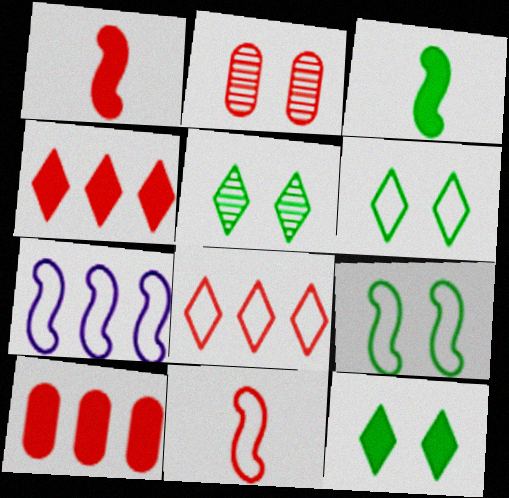[[1, 2, 8], 
[2, 4, 11], 
[5, 6, 12], 
[7, 9, 11]]